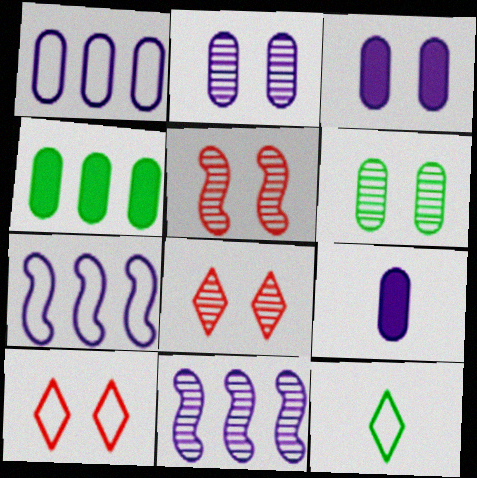[[1, 2, 9]]